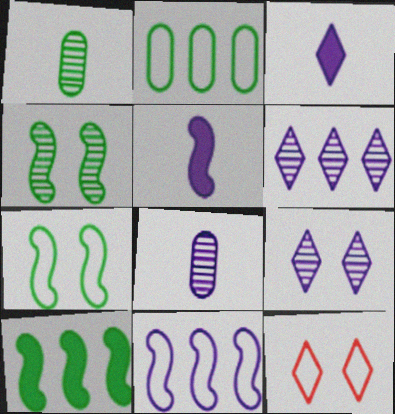[[8, 10, 12]]